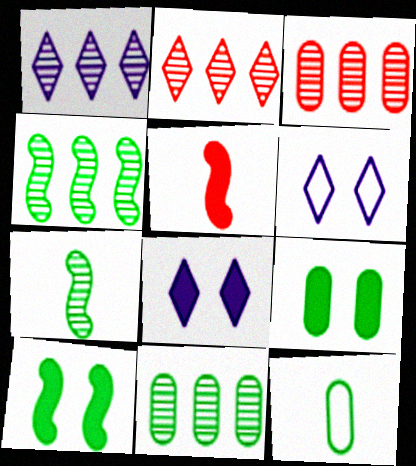[[1, 3, 4], 
[5, 6, 11], 
[9, 11, 12]]